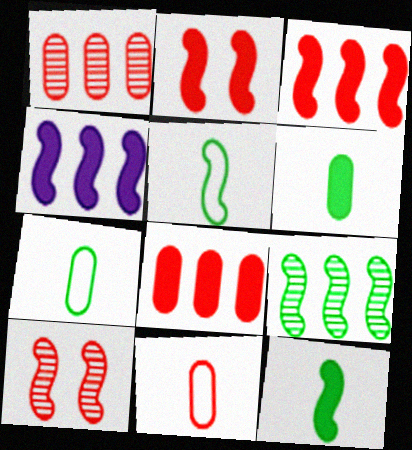[[2, 4, 12], 
[4, 5, 10]]